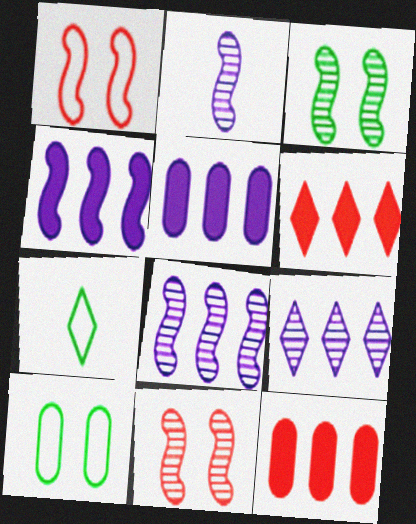[[2, 6, 10], 
[5, 7, 11]]